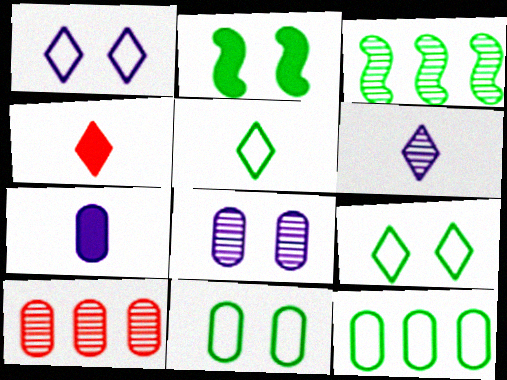[[4, 5, 6], 
[7, 10, 11]]